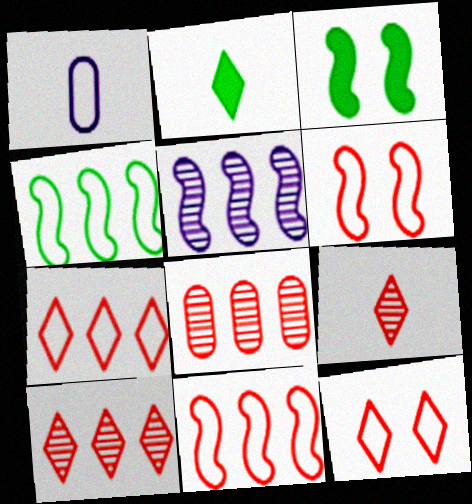[[1, 3, 10], 
[1, 4, 12]]